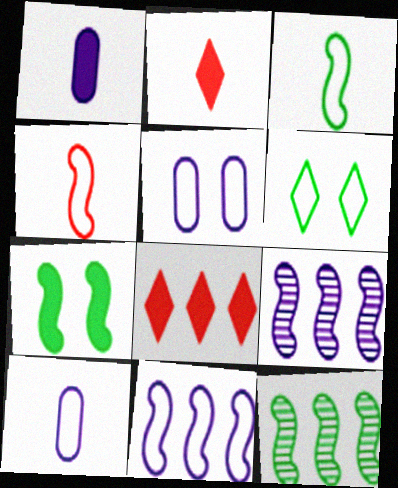[[1, 7, 8], 
[2, 5, 12], 
[3, 7, 12], 
[4, 7, 9]]